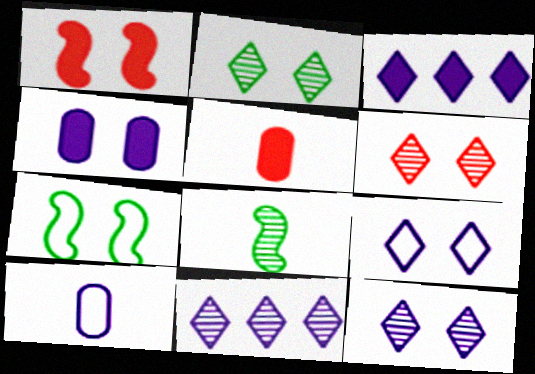[[2, 6, 12], 
[4, 6, 7], 
[5, 7, 11]]